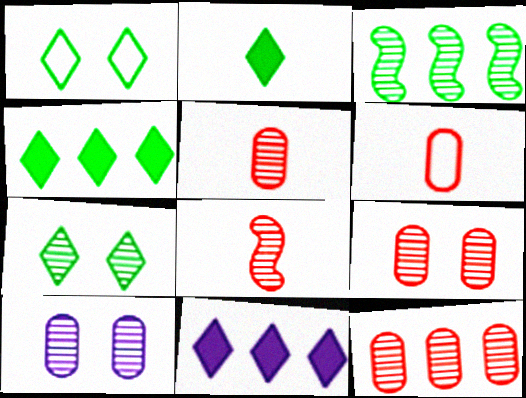[[5, 9, 12]]